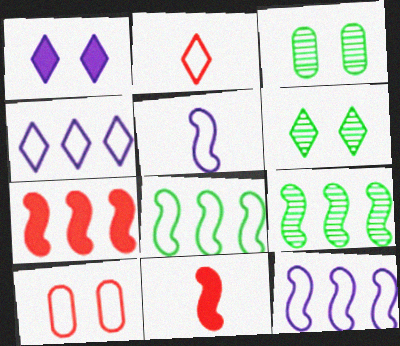[[3, 4, 11], 
[7, 9, 12]]